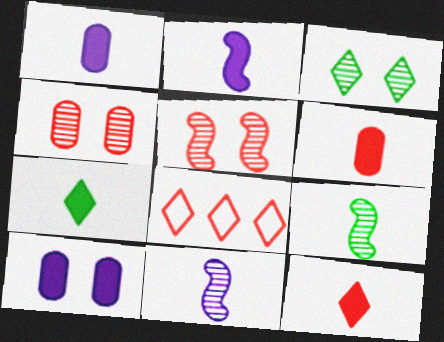[[2, 6, 7], 
[5, 6, 8], 
[8, 9, 10]]